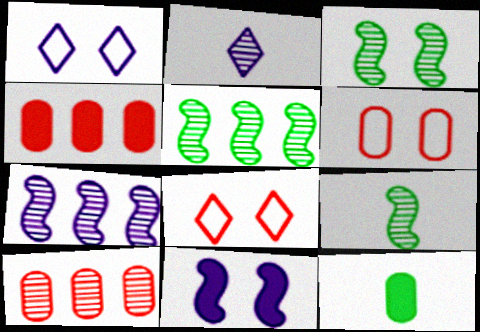[[1, 4, 9], 
[2, 3, 10], 
[3, 5, 9], 
[7, 8, 12]]